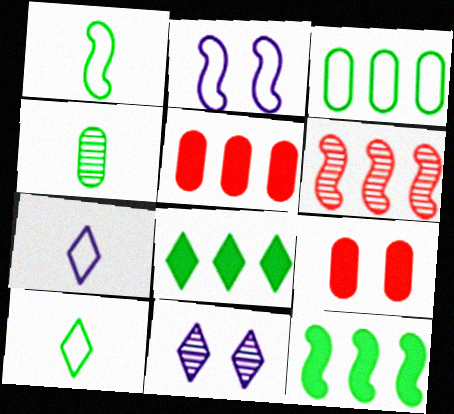[[1, 5, 11], 
[4, 6, 11]]